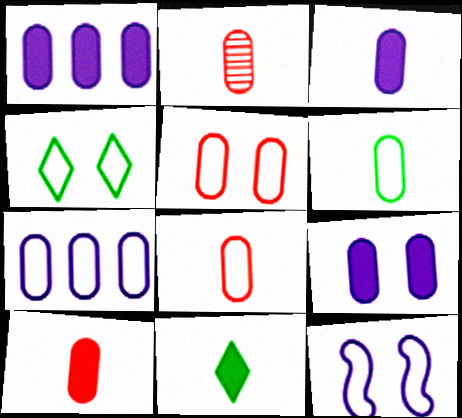[[1, 3, 9], 
[2, 3, 6], 
[2, 8, 10], 
[4, 5, 12], 
[5, 6, 7]]